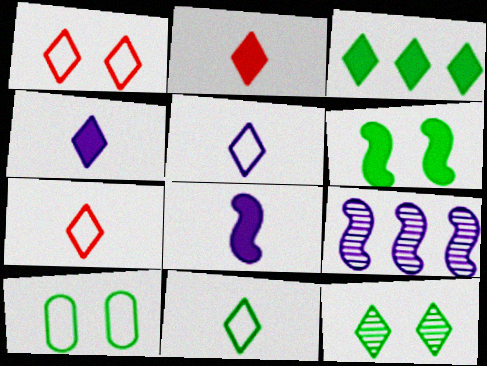[[2, 9, 10], 
[3, 11, 12], 
[5, 7, 11], 
[6, 10, 12]]